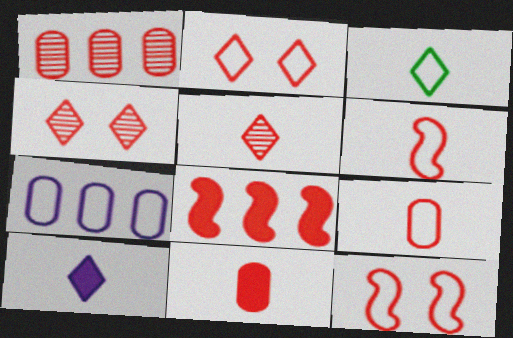[[3, 5, 10], 
[3, 7, 12], 
[4, 8, 9], 
[5, 6, 11]]